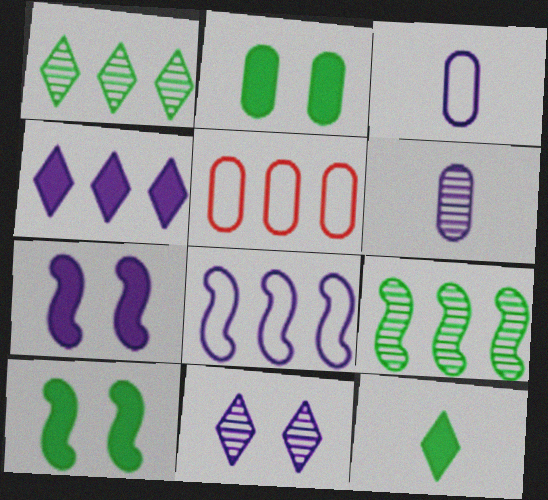[[2, 5, 6], 
[4, 5, 9]]